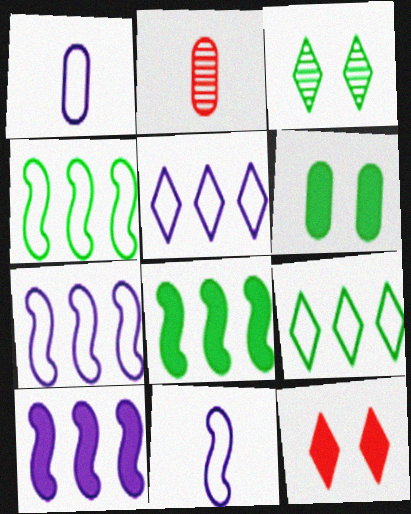[]